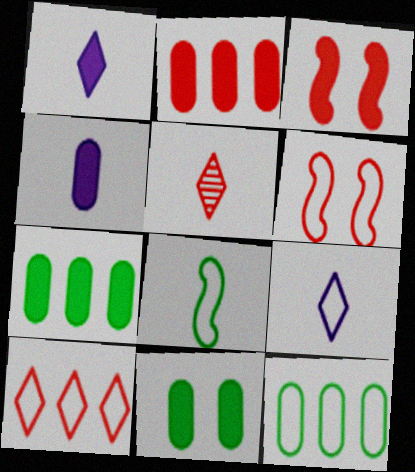[[1, 3, 7], 
[2, 4, 11], 
[2, 5, 6], 
[4, 5, 8], 
[6, 9, 12]]